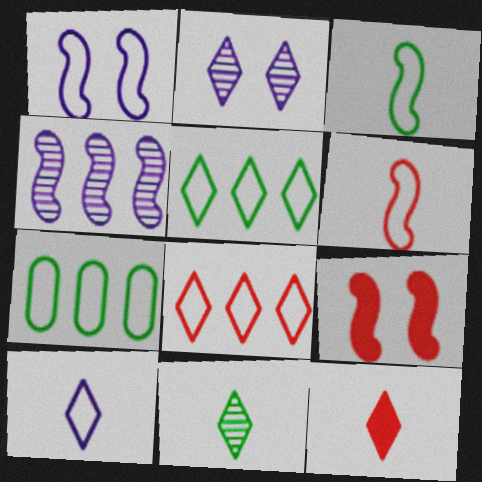[[2, 5, 12], 
[3, 4, 9], 
[10, 11, 12]]